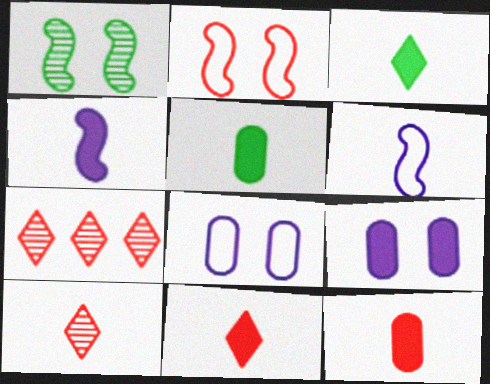[[2, 7, 12], 
[3, 4, 12], 
[4, 5, 11], 
[5, 6, 10]]